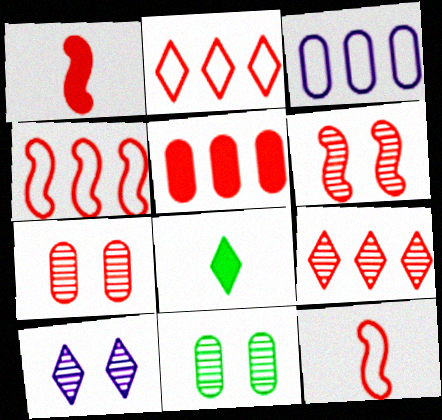[[1, 2, 7], 
[1, 4, 6], 
[2, 8, 10], 
[3, 6, 8], 
[4, 5, 9], 
[6, 10, 11]]